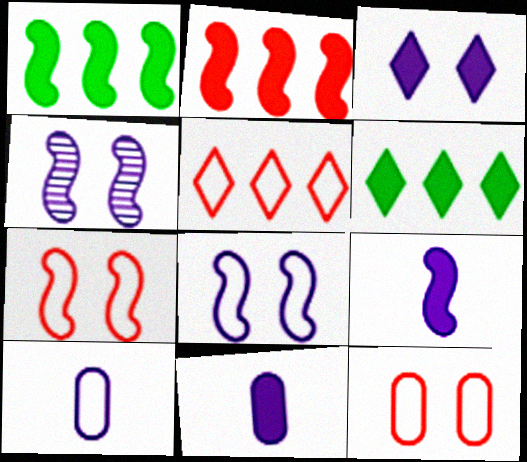[]